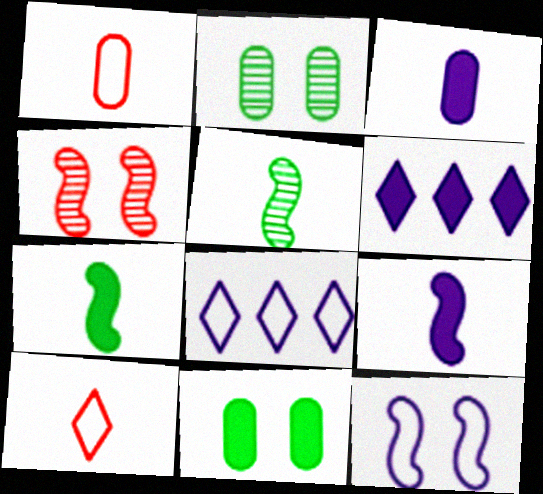[[3, 5, 10]]